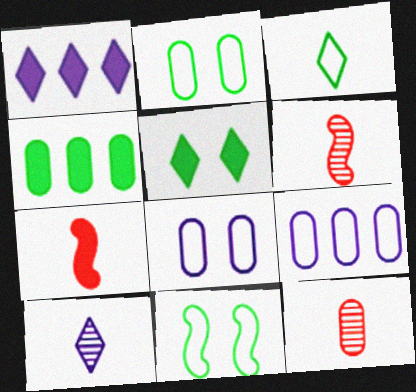[[1, 2, 6], 
[1, 11, 12], 
[4, 8, 12], 
[5, 6, 9]]